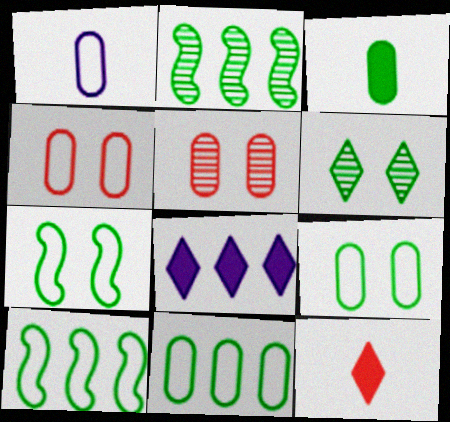[[1, 4, 11], 
[3, 6, 10]]